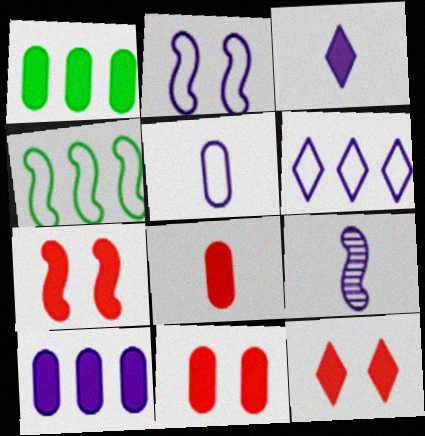[[1, 3, 7], 
[2, 5, 6], 
[3, 5, 9], 
[4, 7, 9], 
[7, 11, 12]]